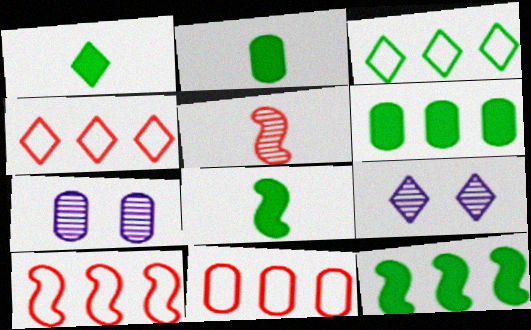[[1, 2, 8], 
[1, 4, 9], 
[1, 7, 10], 
[2, 7, 11], 
[2, 9, 10], 
[4, 7, 8], 
[4, 10, 11], 
[8, 9, 11]]